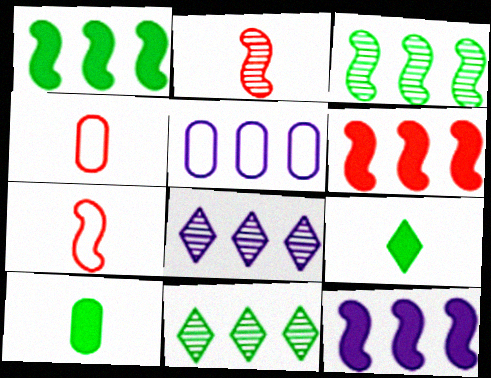[[1, 6, 12], 
[5, 6, 11], 
[5, 8, 12]]